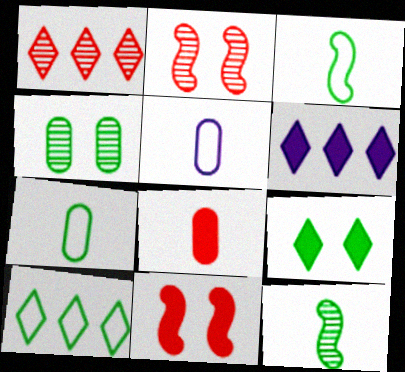[[1, 6, 10], 
[2, 6, 7]]